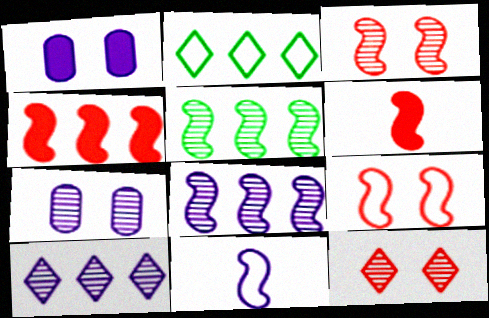[[1, 10, 11], 
[2, 6, 7]]